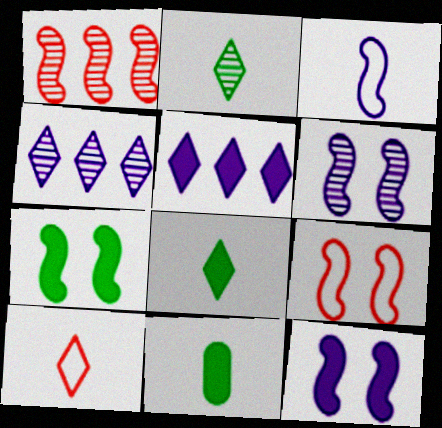[[1, 3, 7], 
[4, 9, 11], 
[6, 7, 9]]